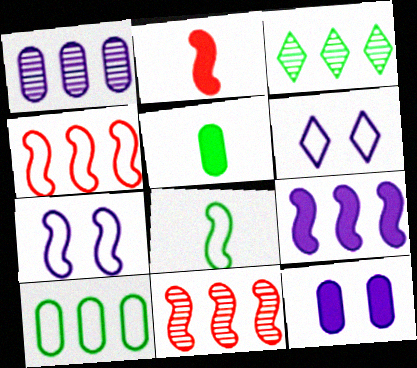[[1, 3, 11], 
[4, 7, 8], 
[5, 6, 11]]